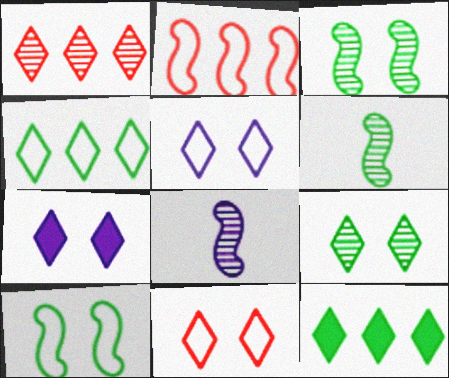[[7, 9, 11]]